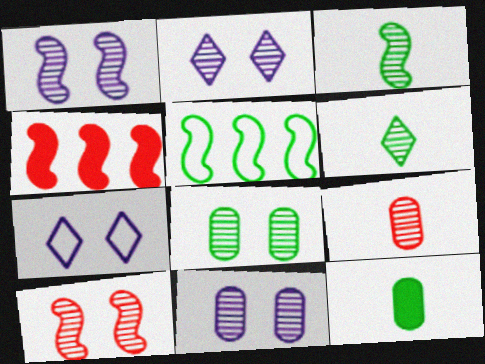[[1, 2, 11], 
[2, 8, 10]]